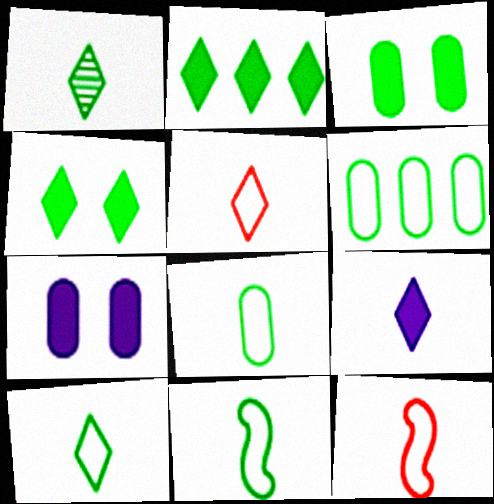[[1, 5, 9], 
[8, 10, 11]]